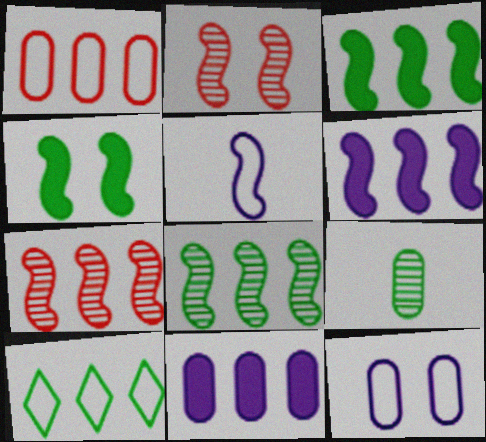[[2, 3, 5], 
[4, 5, 7], 
[4, 9, 10], 
[7, 10, 11]]